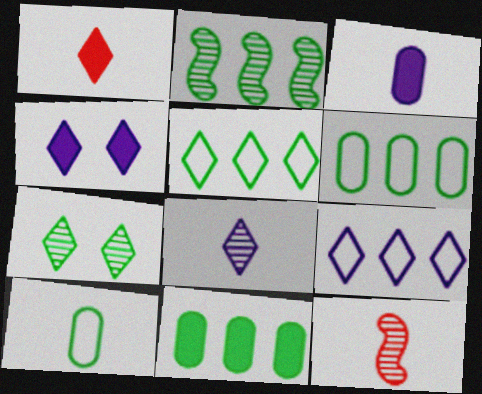[[1, 7, 9], 
[2, 5, 11], 
[4, 6, 12], 
[4, 8, 9]]